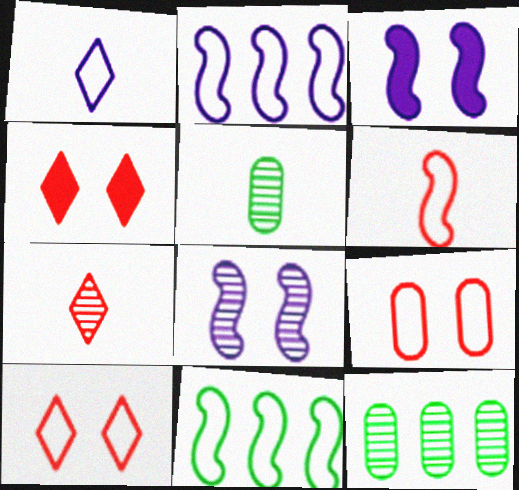[[1, 9, 11], 
[2, 4, 5], 
[7, 8, 12]]